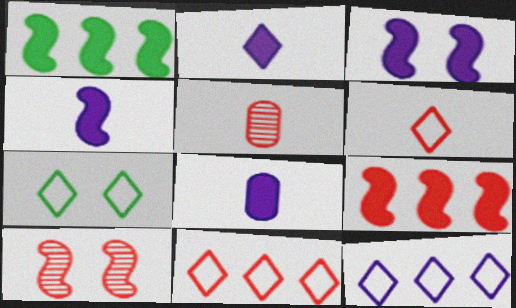[[2, 4, 8], 
[6, 7, 12]]